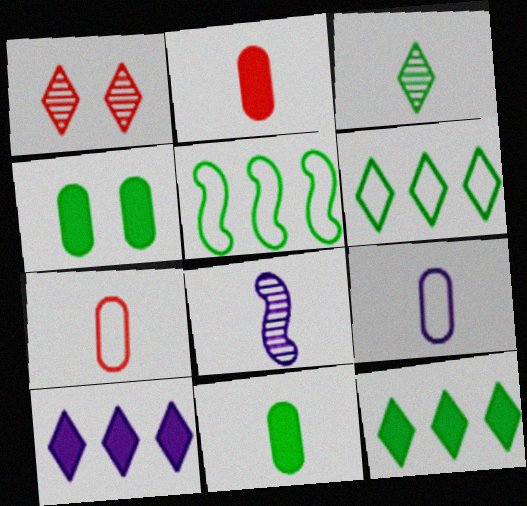[[3, 4, 5]]